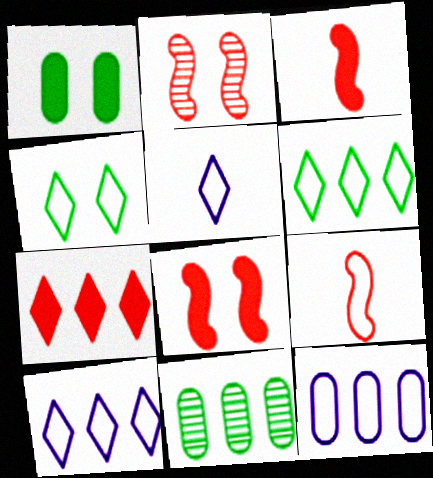[[4, 9, 12], 
[5, 8, 11]]